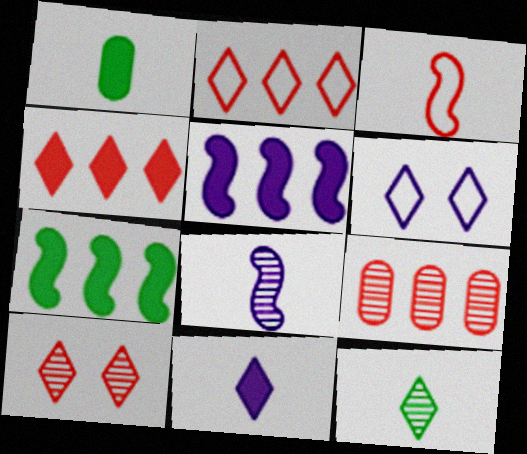[[4, 6, 12]]